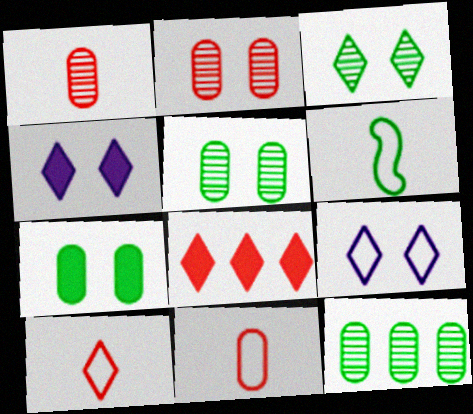[]